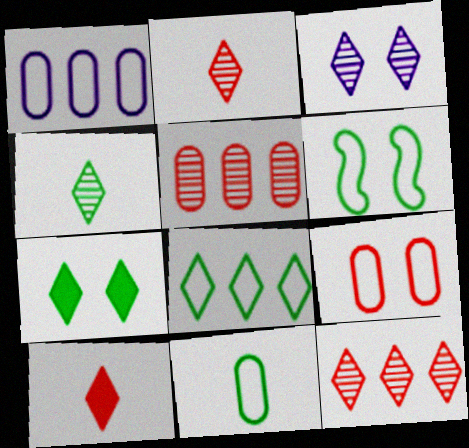[[1, 9, 11], 
[3, 4, 12], 
[3, 8, 10], 
[4, 7, 8], 
[6, 8, 11]]